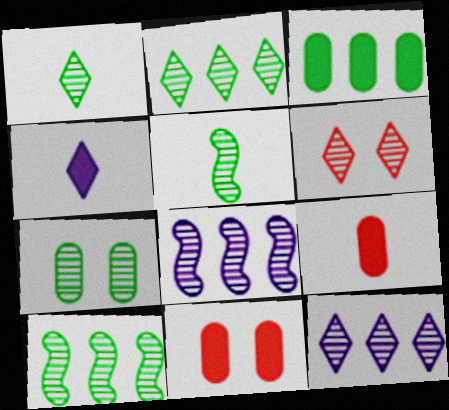[[1, 6, 12], 
[1, 7, 10], 
[2, 5, 7]]